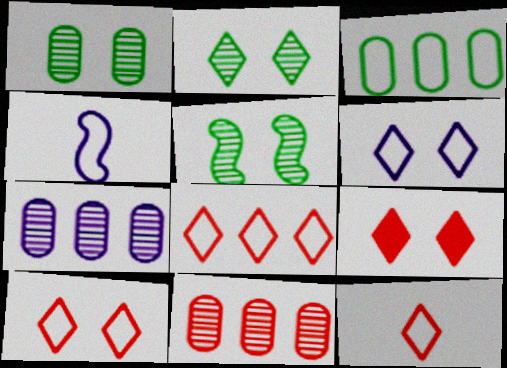[[1, 2, 5], 
[2, 6, 9], 
[3, 4, 10], 
[8, 10, 12]]